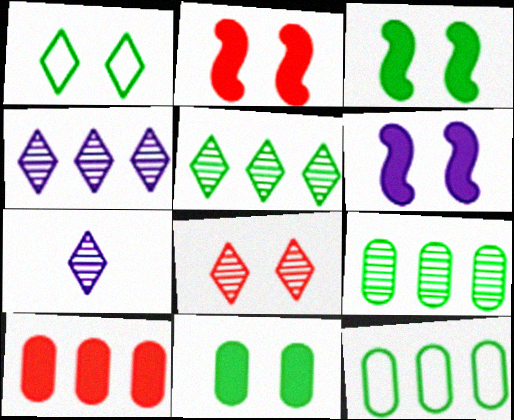[[2, 3, 6], 
[2, 7, 12], 
[5, 7, 8]]